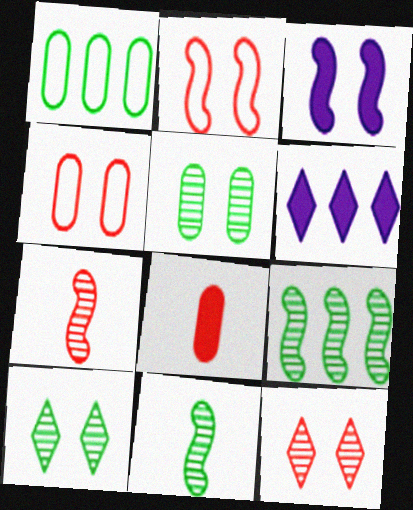[[3, 4, 10], 
[4, 6, 11]]